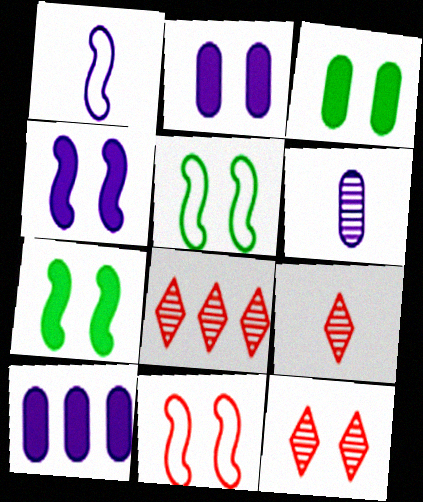[[1, 3, 8], 
[2, 5, 12], 
[5, 9, 10], 
[8, 9, 12]]